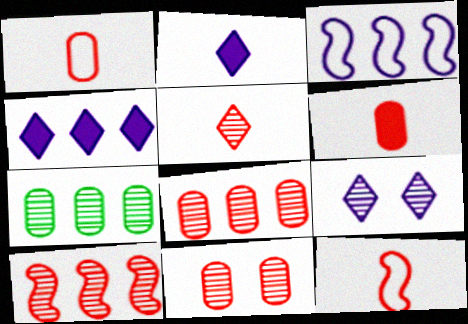[[5, 6, 12], 
[5, 10, 11]]